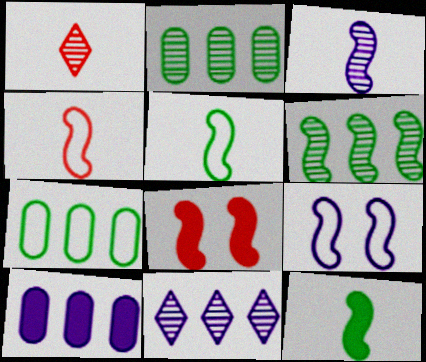[[3, 4, 12]]